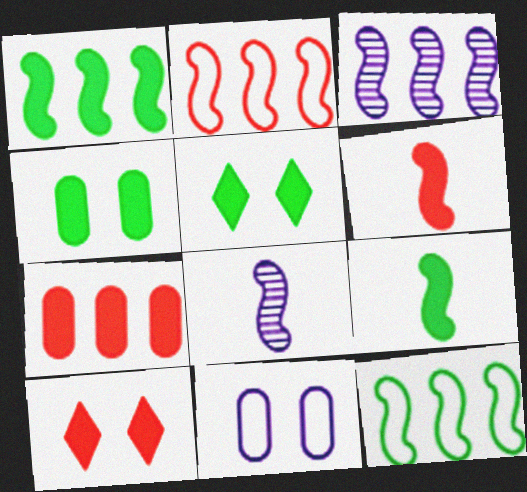[[1, 2, 3], 
[6, 7, 10]]